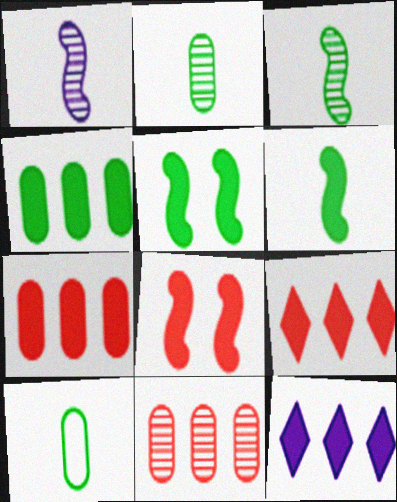[]